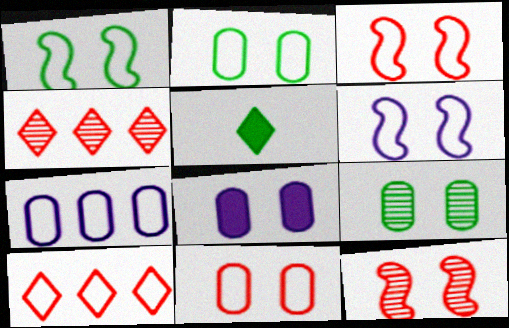[[1, 3, 6], 
[5, 7, 12], 
[8, 9, 11]]